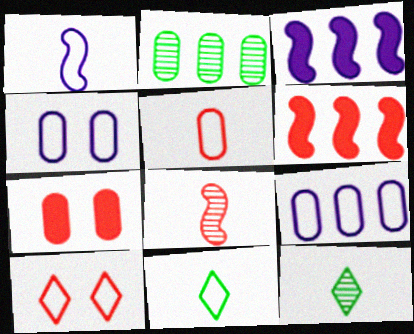[[1, 5, 11], 
[4, 6, 12]]